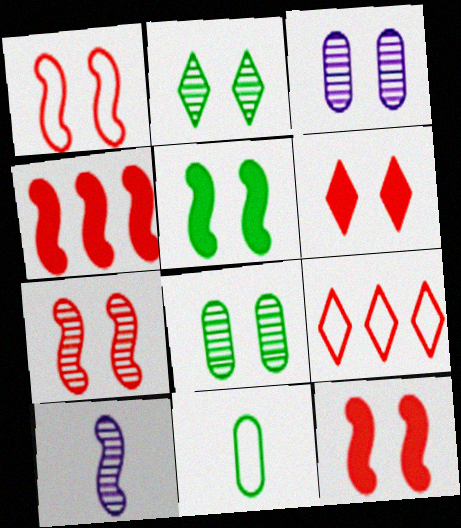[[1, 7, 12], 
[2, 3, 7]]